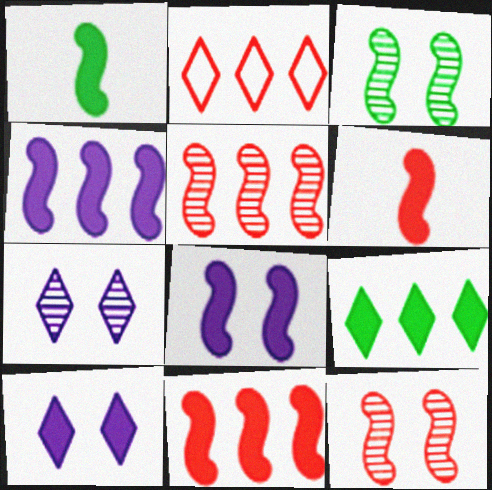[[1, 8, 11]]